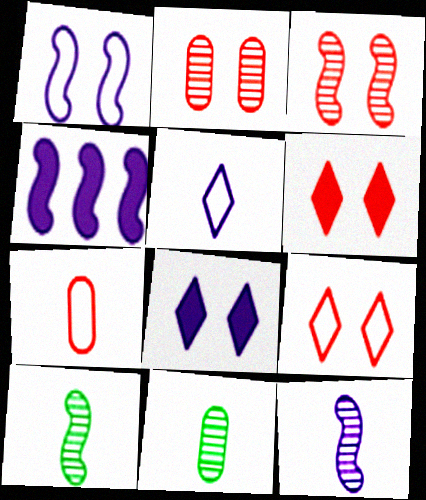[[1, 4, 12], 
[4, 9, 11]]